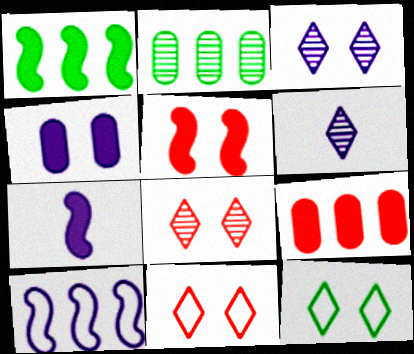[[1, 5, 7], 
[2, 7, 11], 
[4, 6, 10]]